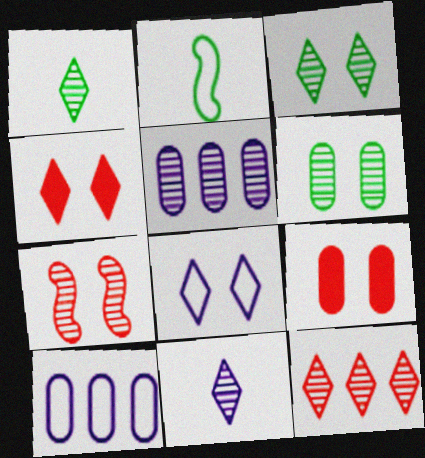[[1, 5, 7], 
[2, 4, 5], 
[3, 4, 8], 
[3, 11, 12]]